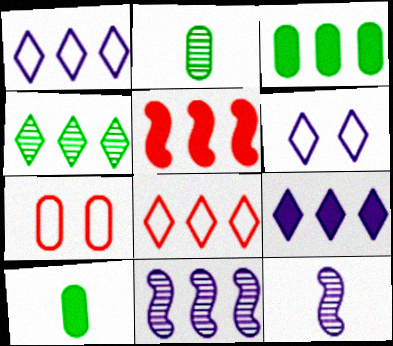[[2, 5, 6], 
[3, 5, 9], 
[3, 8, 11], 
[4, 8, 9]]